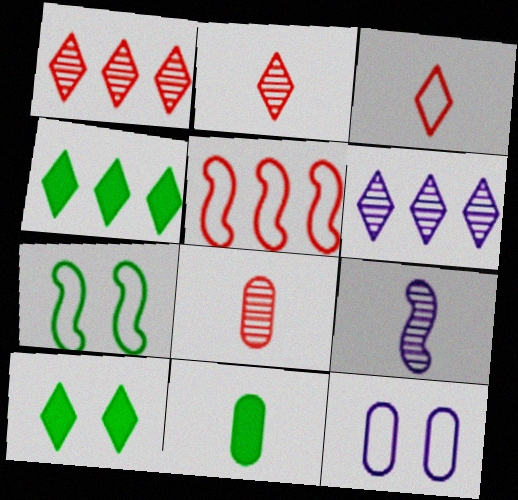[[3, 6, 10], 
[3, 9, 11]]